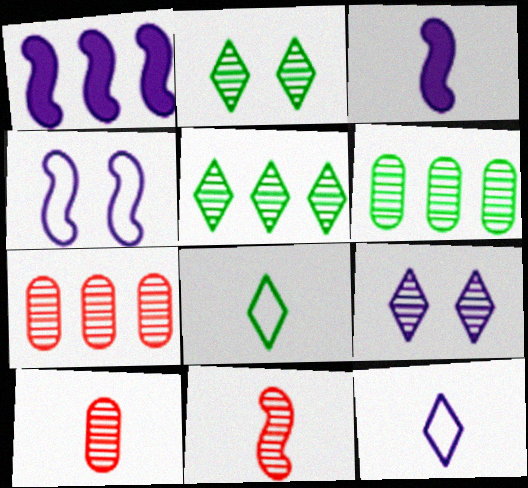[[3, 8, 10], 
[6, 9, 11]]